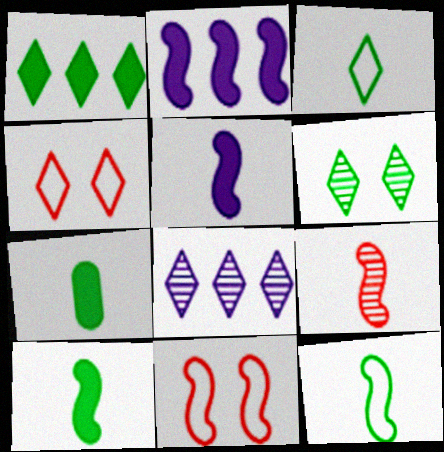[[1, 3, 6], 
[5, 9, 12], 
[7, 8, 11]]